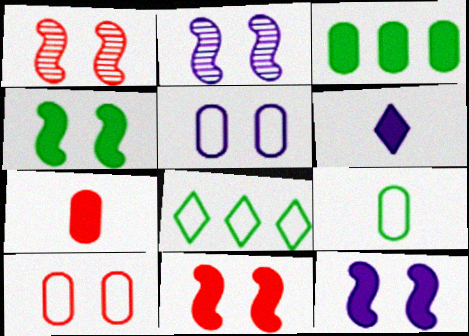[[2, 7, 8], 
[3, 6, 11], 
[4, 11, 12]]